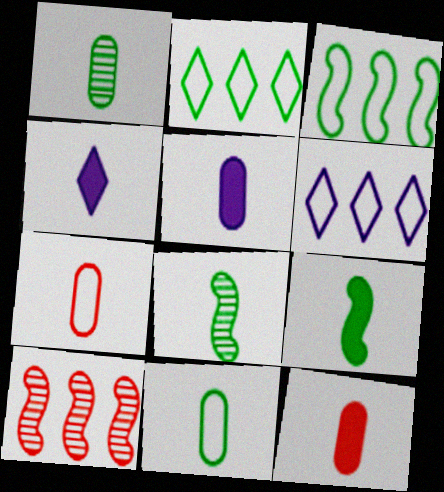[[1, 5, 7], 
[4, 7, 8], 
[4, 9, 12]]